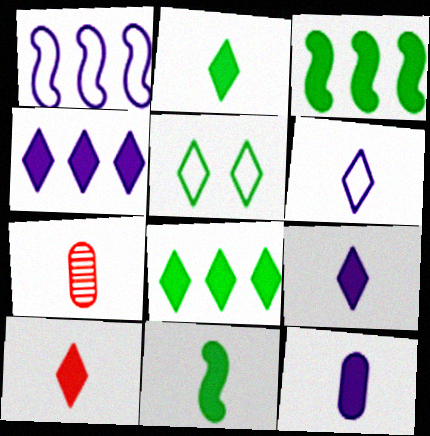[[2, 9, 10], 
[6, 7, 11], 
[10, 11, 12]]